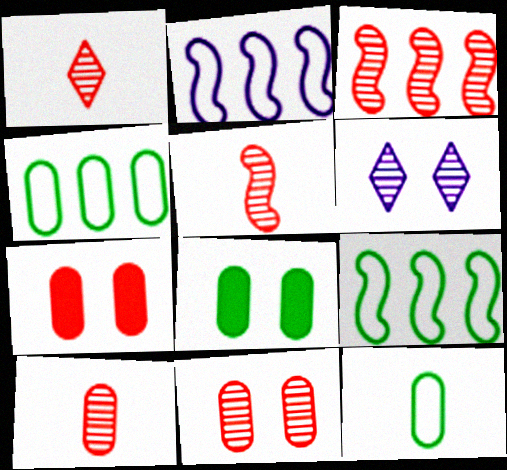[[1, 2, 8], 
[1, 3, 11], 
[1, 5, 10]]